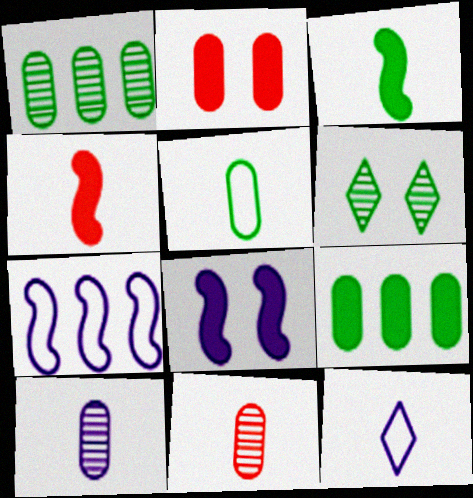[[3, 11, 12]]